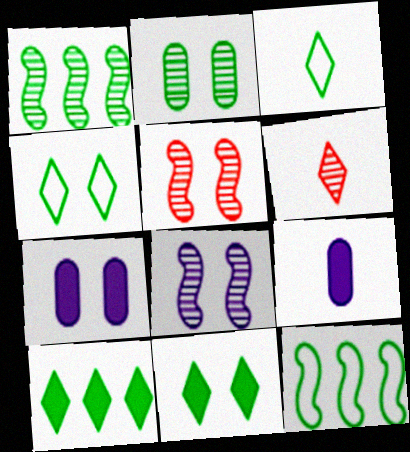[[4, 5, 7], 
[6, 7, 12]]